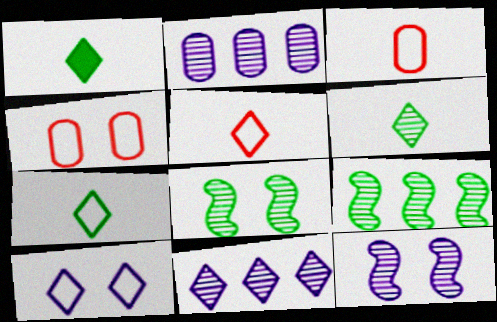[[1, 6, 7]]